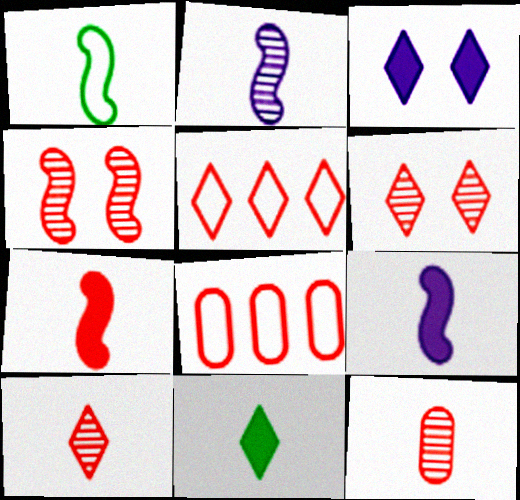[[1, 2, 7], 
[6, 7, 8]]